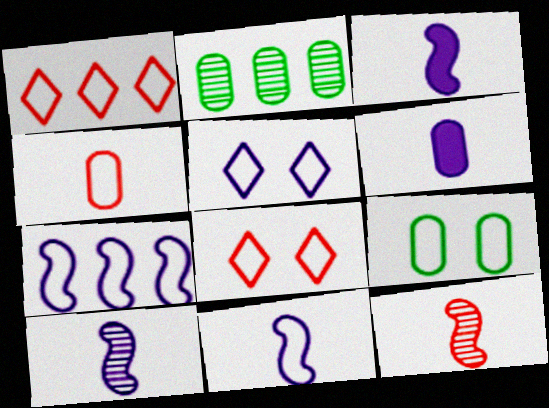[[1, 9, 11], 
[2, 3, 8], 
[3, 10, 11]]